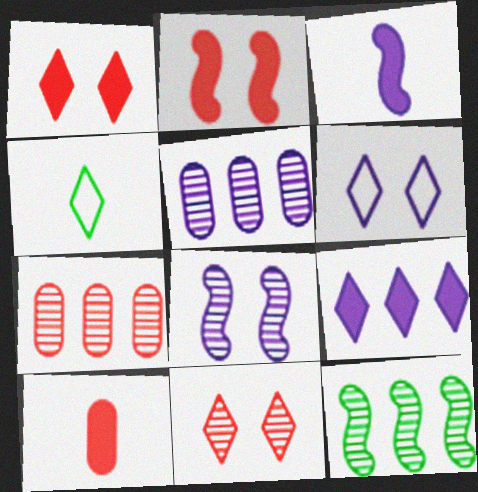[[2, 4, 5], 
[3, 5, 6], 
[4, 9, 11], 
[6, 10, 12]]